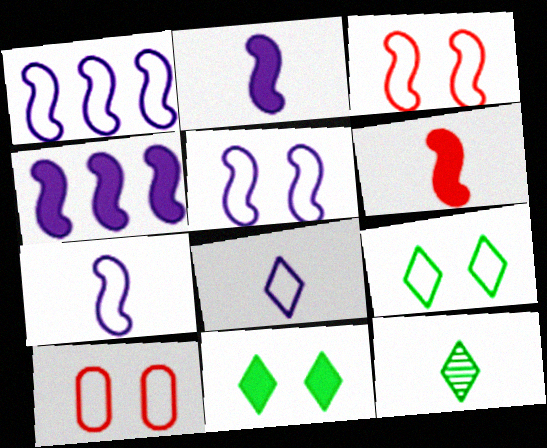[[1, 5, 7], 
[4, 10, 12], 
[5, 9, 10]]